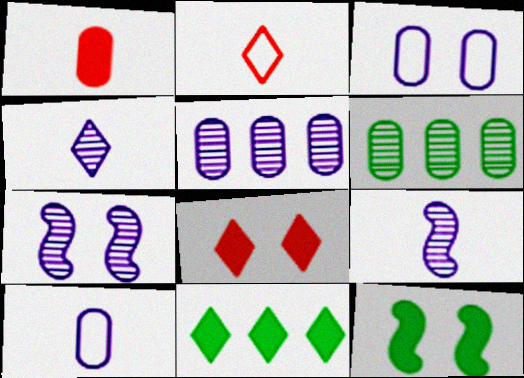[[1, 3, 6], 
[2, 5, 12], 
[4, 5, 7]]